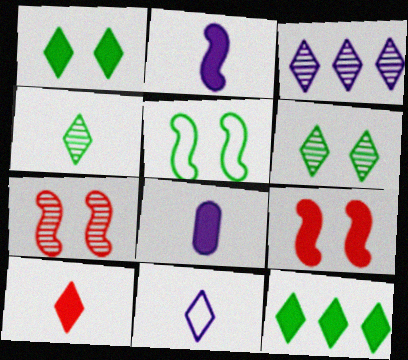[[4, 10, 11], 
[8, 9, 12]]